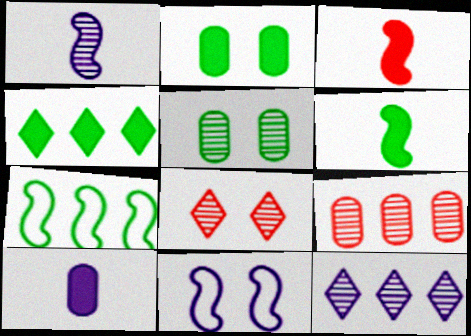[[2, 4, 6], 
[2, 8, 11], 
[7, 8, 10], 
[10, 11, 12]]